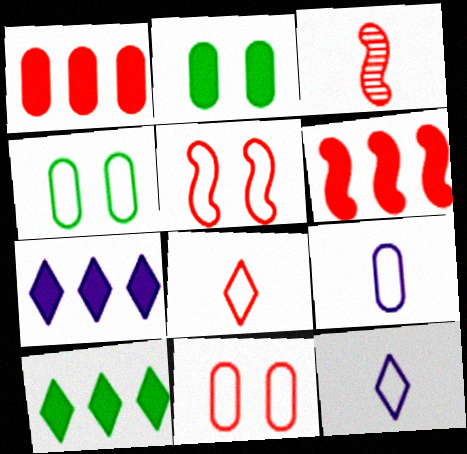[[3, 4, 7], 
[3, 5, 6]]